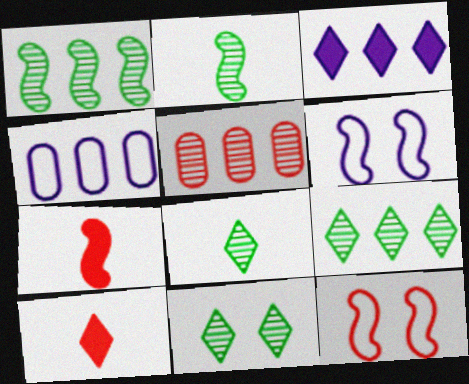[[1, 6, 7], 
[4, 7, 11], 
[5, 10, 12], 
[8, 9, 11]]